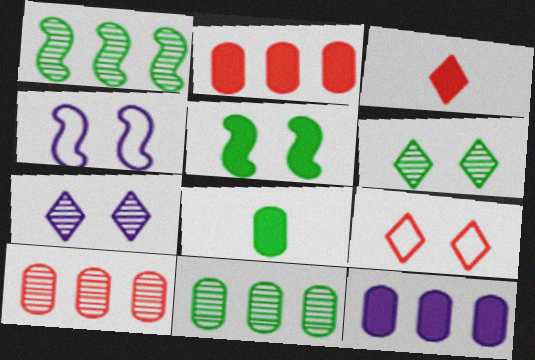[[3, 4, 11], 
[3, 5, 12]]